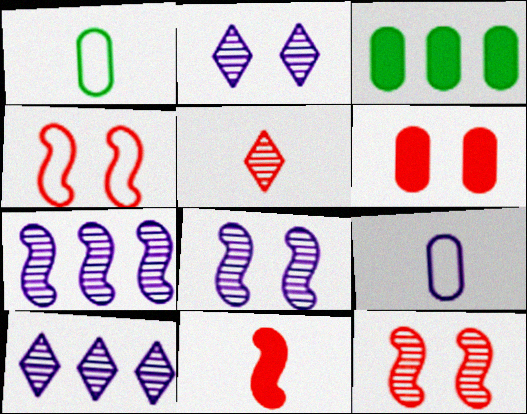[]